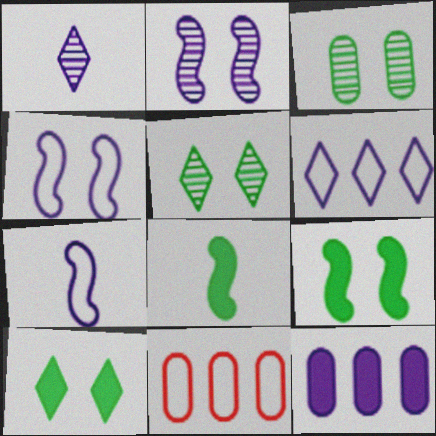[[1, 4, 12], 
[1, 9, 11]]